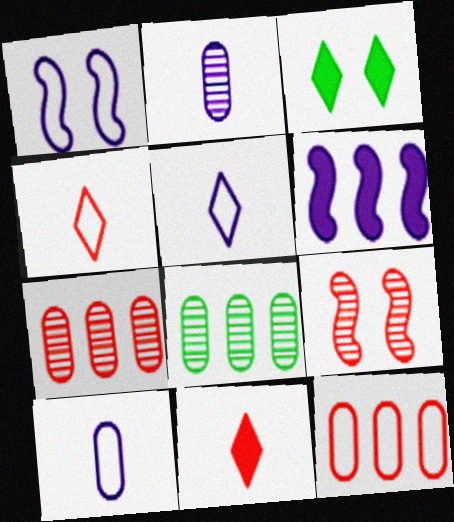[[1, 8, 11], 
[9, 11, 12]]